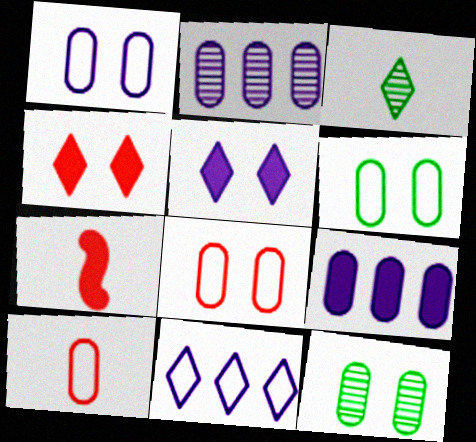[[1, 6, 8], 
[3, 4, 11], 
[7, 11, 12], 
[9, 10, 12]]